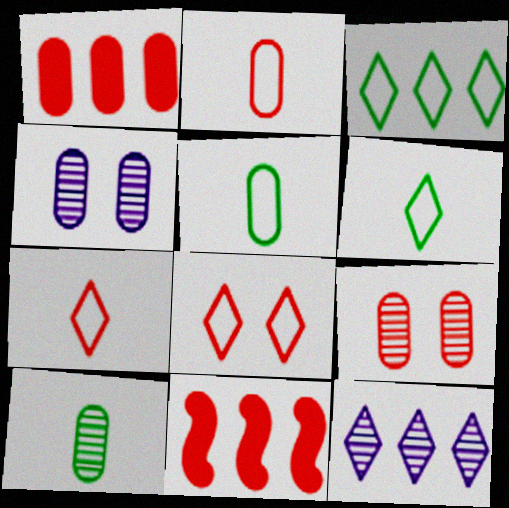[[1, 2, 9], 
[1, 4, 5], 
[4, 6, 11], 
[7, 9, 11]]